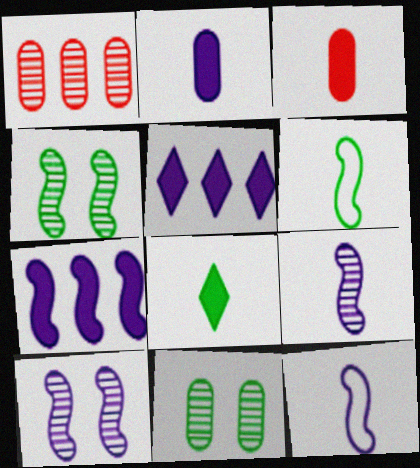[[7, 10, 12]]